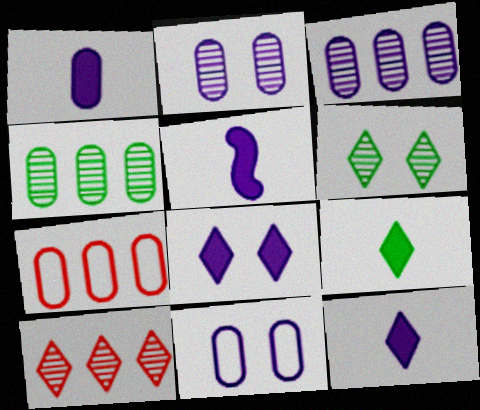[[1, 3, 11], 
[1, 5, 12], 
[5, 6, 7]]